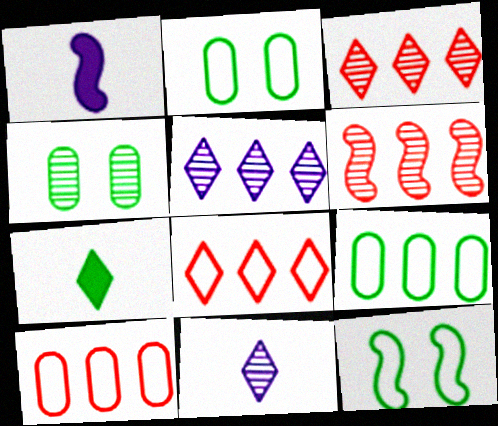[[1, 2, 3], 
[1, 4, 8], 
[1, 6, 12], 
[4, 6, 11]]